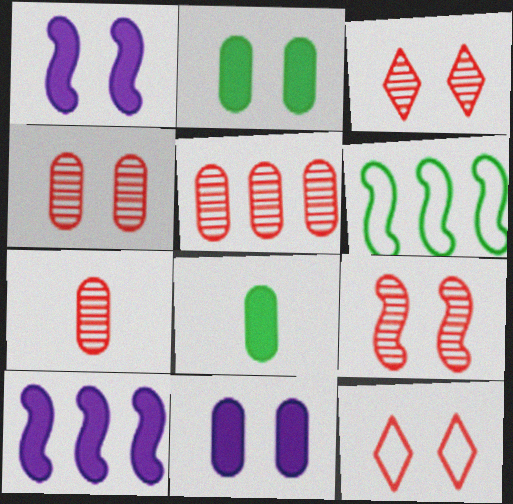[[3, 4, 9], 
[4, 5, 7]]